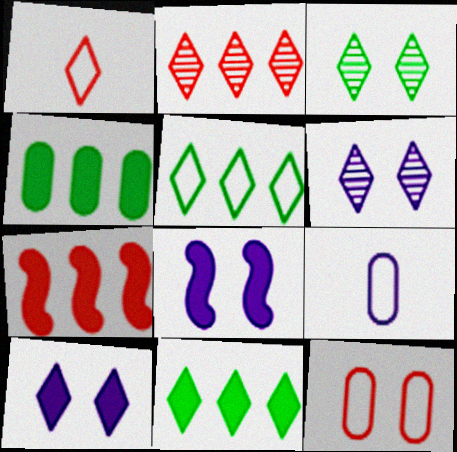[[1, 6, 11], 
[3, 7, 9], 
[3, 8, 12]]